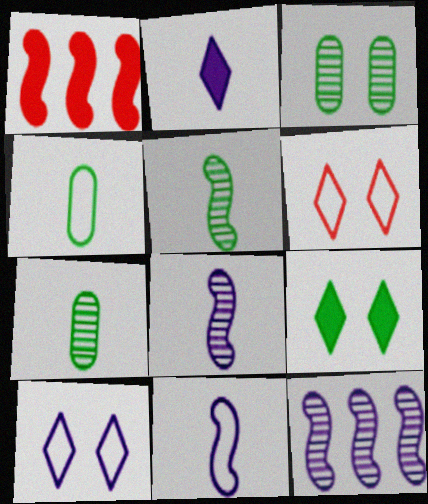[[1, 7, 10]]